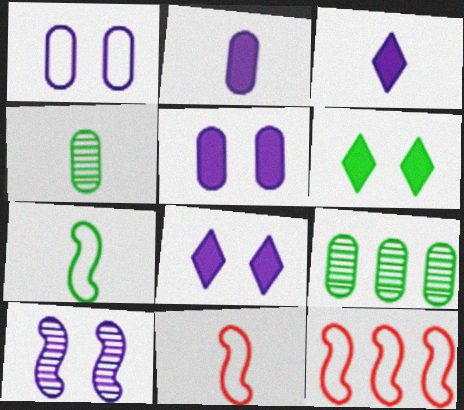[[1, 8, 10], 
[3, 4, 11], 
[4, 8, 12], 
[6, 7, 9], 
[8, 9, 11]]